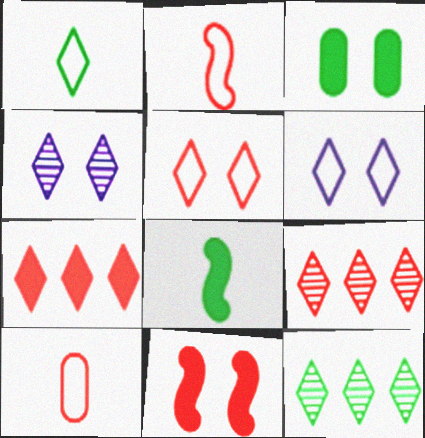[[1, 4, 7], 
[9, 10, 11]]